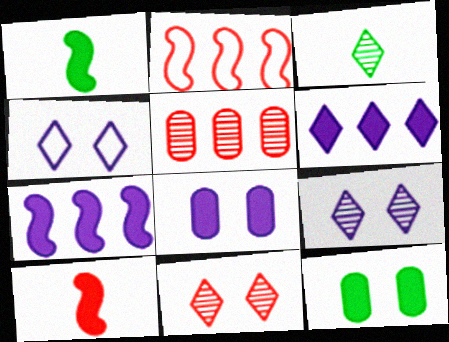[[1, 4, 5], 
[2, 3, 8], 
[6, 10, 12]]